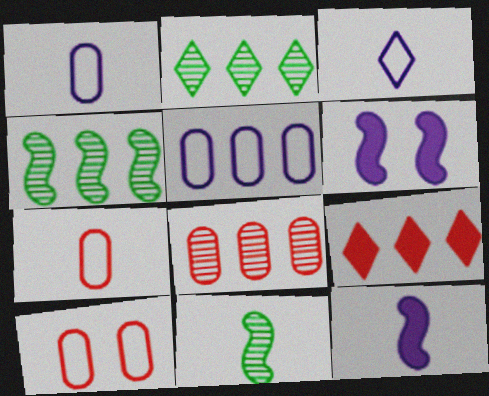[[2, 6, 7], 
[2, 10, 12], 
[4, 5, 9]]